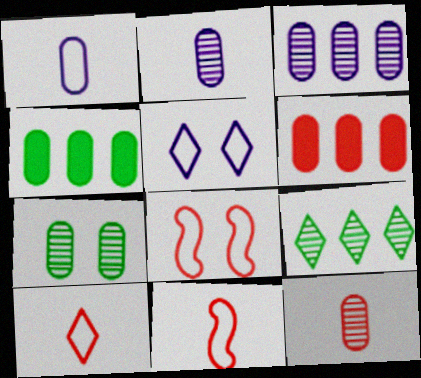[[1, 6, 7], 
[3, 7, 12]]